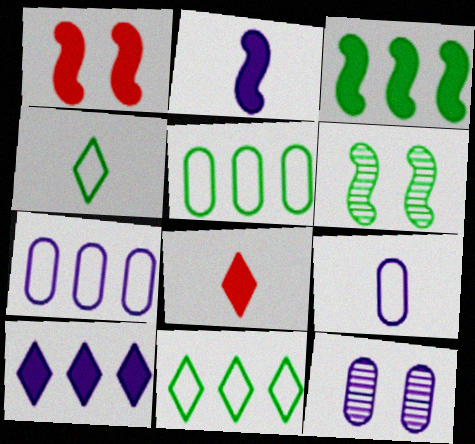[[1, 2, 3], 
[6, 7, 8]]